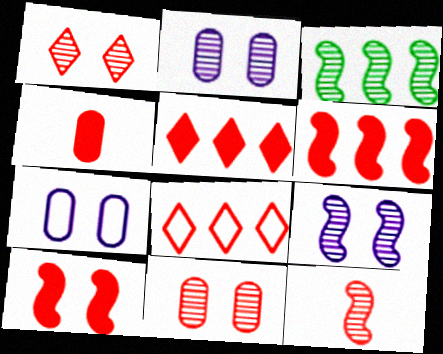[[3, 9, 12], 
[4, 5, 10]]